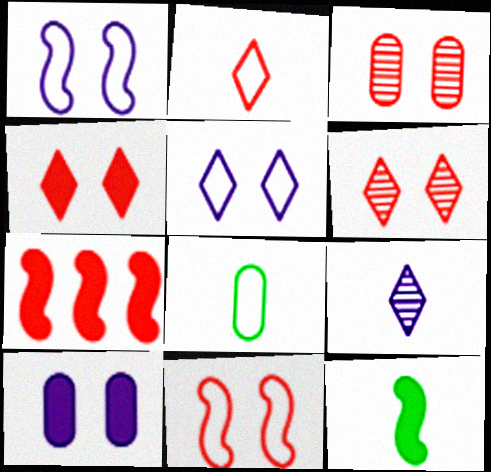[[2, 3, 7], 
[3, 4, 11]]